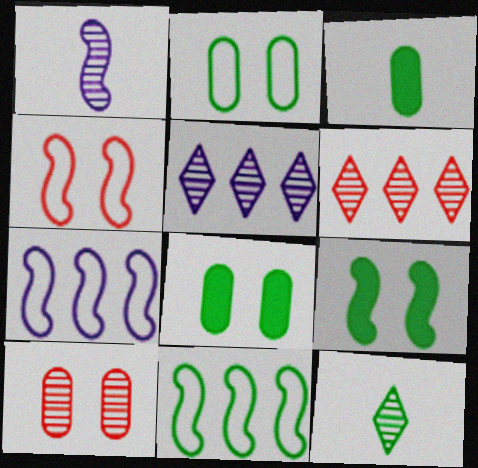[[3, 4, 5], 
[8, 11, 12]]